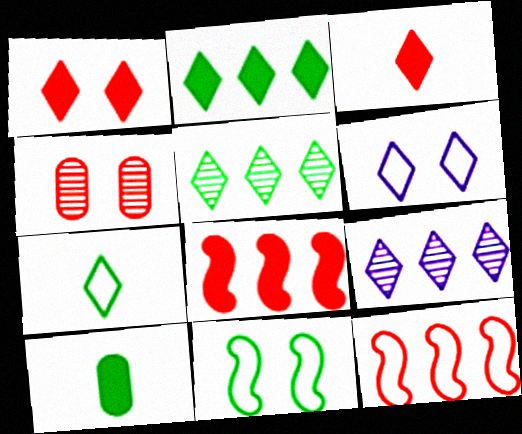[[1, 7, 9], 
[3, 4, 12], 
[3, 5, 6], 
[5, 10, 11]]